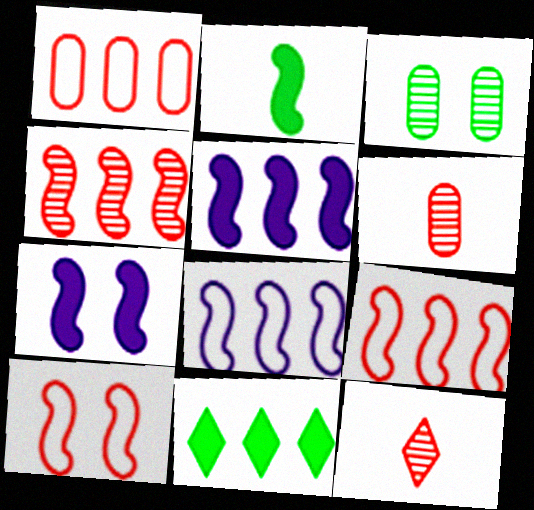[]